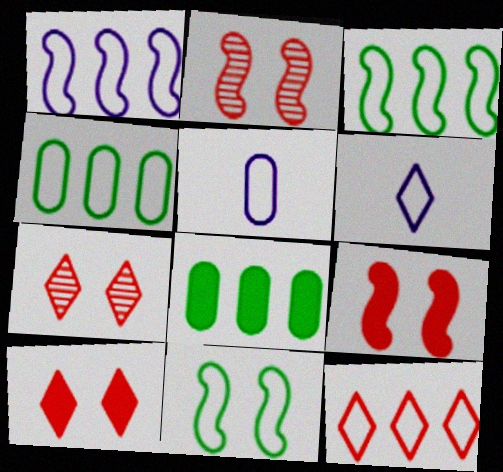[[1, 4, 12], 
[2, 6, 8], 
[5, 11, 12]]